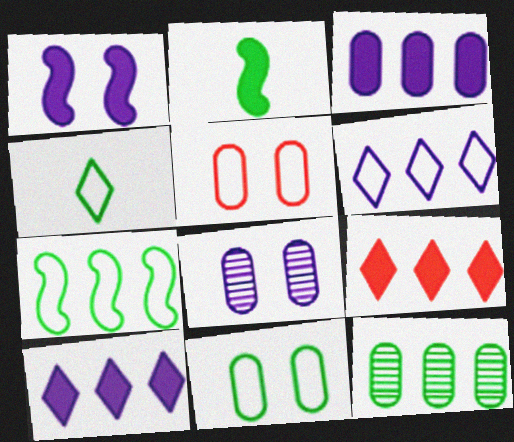[[4, 7, 11]]